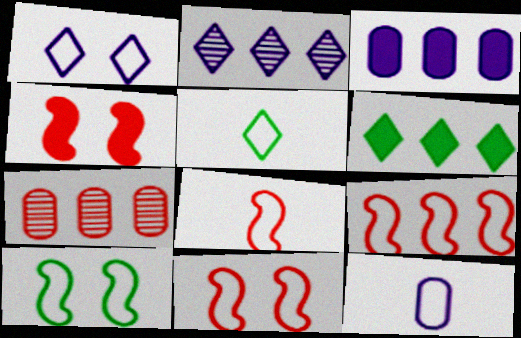[[5, 8, 12], 
[8, 9, 11]]